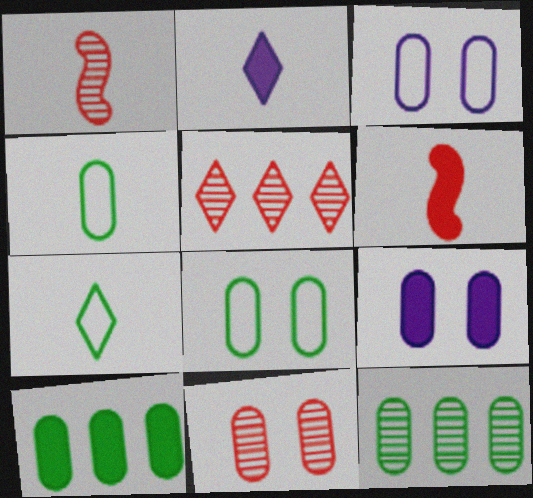[[1, 2, 4], 
[1, 5, 11], 
[8, 9, 11]]